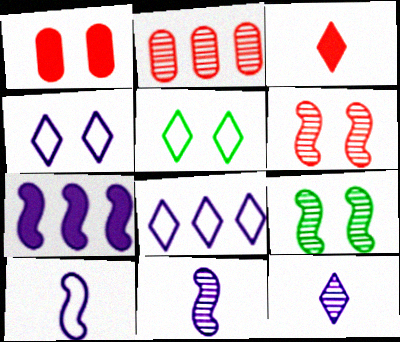[[1, 4, 9], 
[2, 9, 12]]